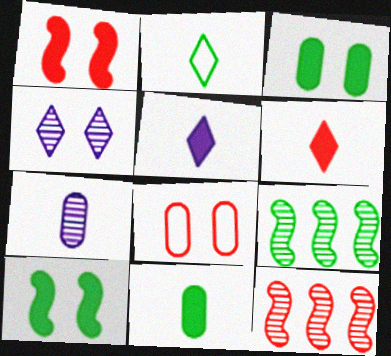[[2, 3, 9], 
[4, 8, 10], 
[5, 8, 9], 
[6, 8, 12]]